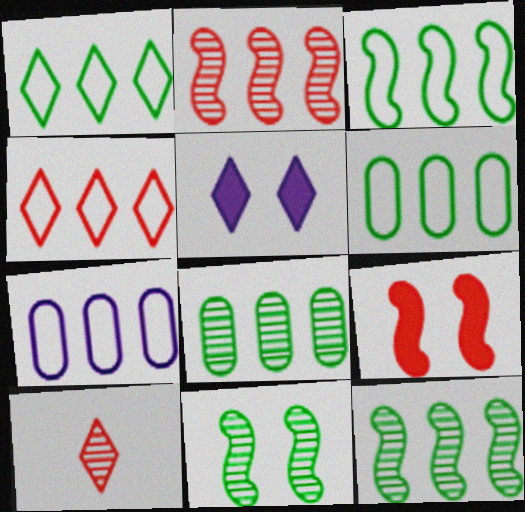[[1, 3, 6], 
[1, 5, 10], 
[3, 4, 7]]